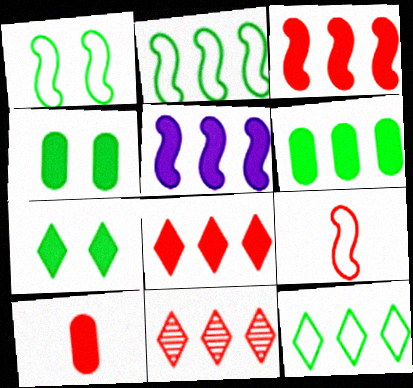[[5, 6, 8], 
[5, 7, 10]]